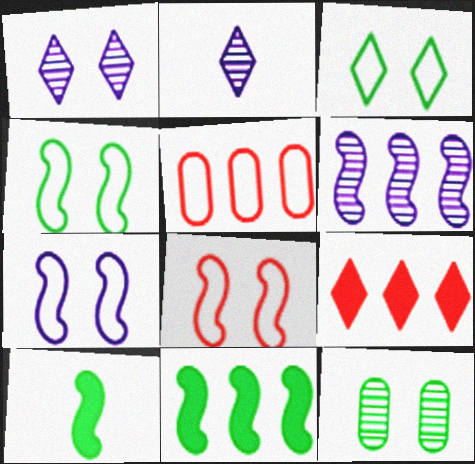[[1, 5, 10], 
[2, 3, 9], 
[4, 7, 8], 
[6, 8, 10]]